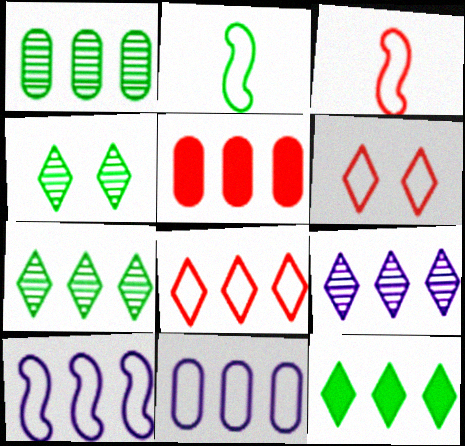[[1, 5, 11], 
[2, 6, 11], 
[5, 7, 10], 
[8, 9, 12]]